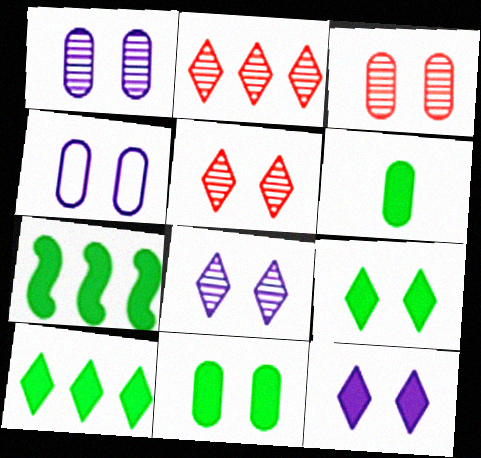[[3, 4, 11], 
[6, 7, 9]]